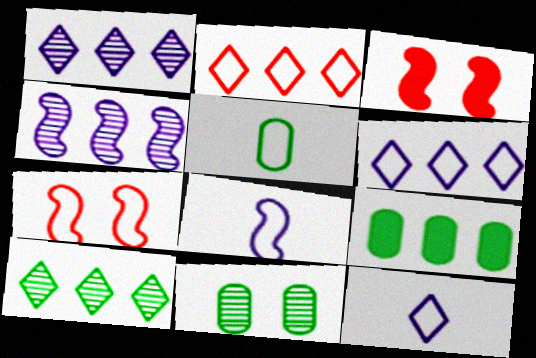[[1, 3, 5], 
[2, 4, 9], 
[5, 6, 7], 
[5, 9, 11]]